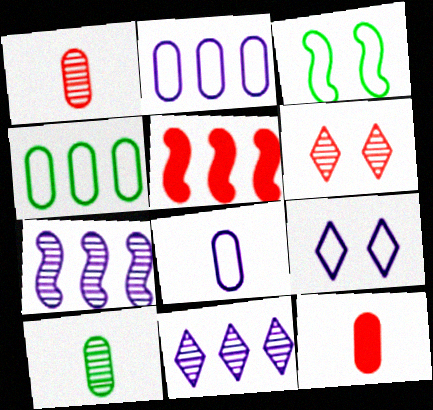[[3, 11, 12], 
[4, 5, 11], 
[5, 9, 10], 
[6, 7, 10], 
[8, 10, 12]]